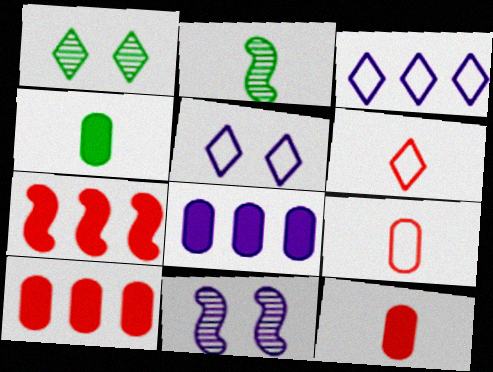[[2, 5, 10]]